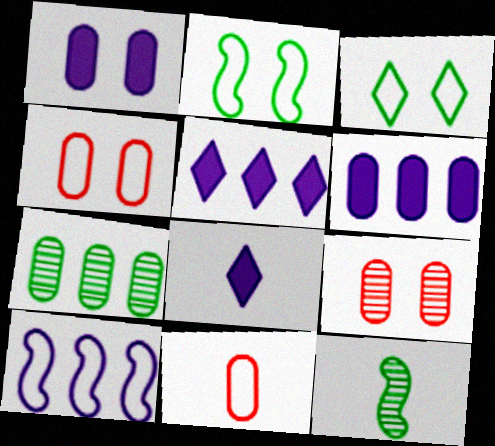[[1, 7, 11], 
[3, 10, 11], 
[4, 5, 12], 
[8, 11, 12]]